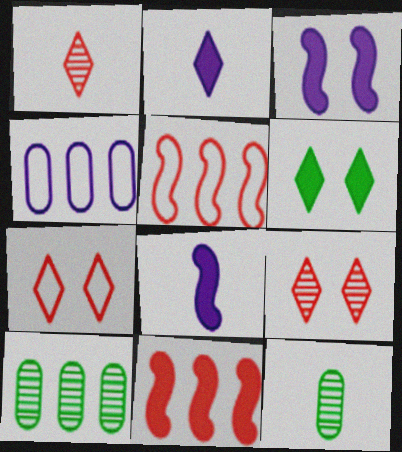[[7, 8, 10]]